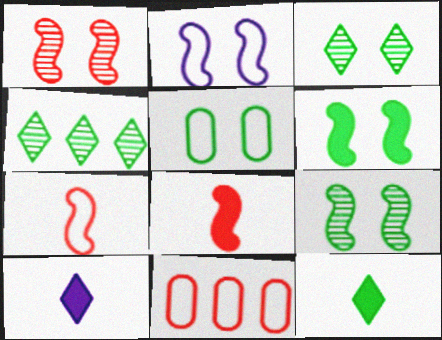[[1, 2, 6], 
[3, 5, 6], 
[9, 10, 11]]